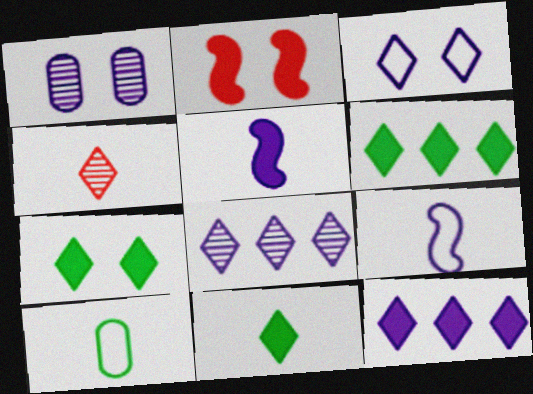[[1, 9, 12], 
[2, 8, 10], 
[3, 4, 6], 
[4, 5, 10], 
[6, 7, 11]]